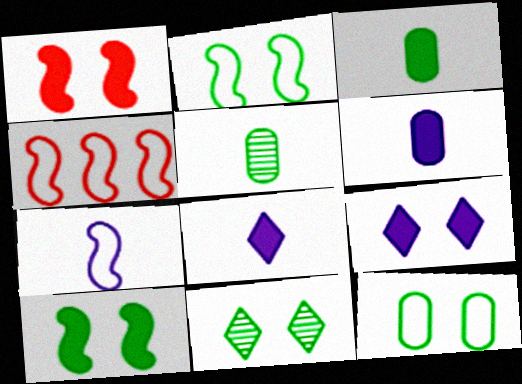[[2, 4, 7], 
[4, 5, 9], 
[4, 6, 11], 
[10, 11, 12]]